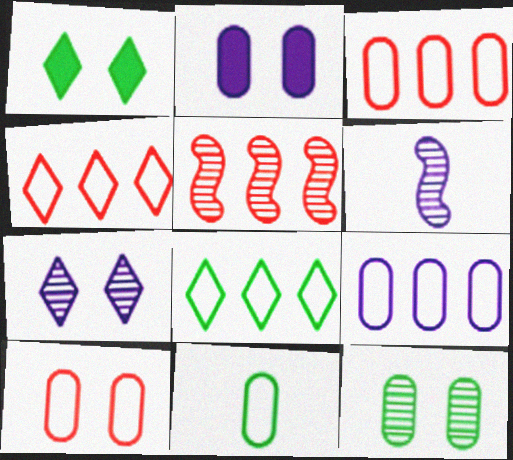[[1, 3, 6], 
[2, 10, 12], 
[9, 10, 11]]